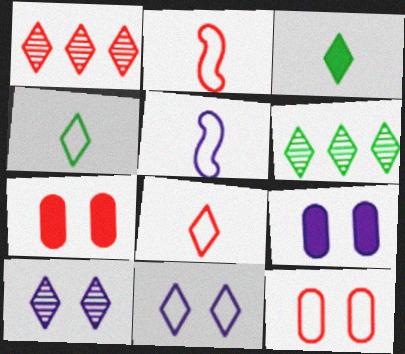[[1, 2, 7], 
[1, 3, 11], 
[2, 6, 9], 
[5, 6, 7]]